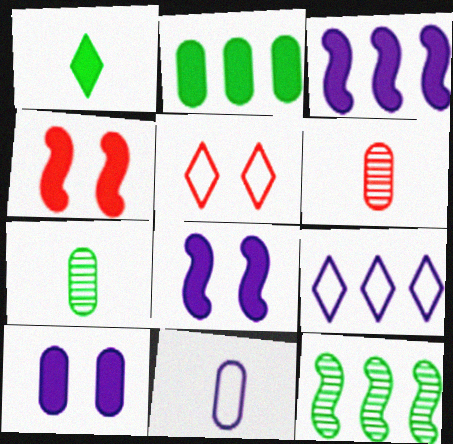[[3, 5, 7], 
[4, 7, 9]]